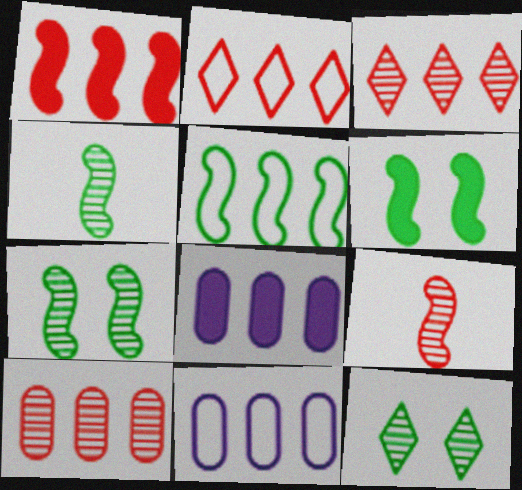[[1, 2, 10], 
[2, 5, 11], 
[3, 5, 8], 
[4, 5, 6]]